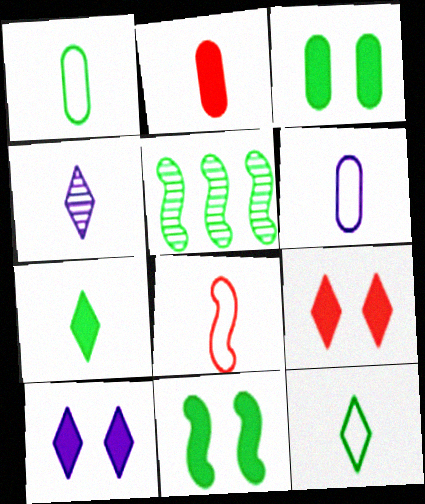[[3, 5, 12], 
[5, 6, 9], 
[6, 8, 12]]